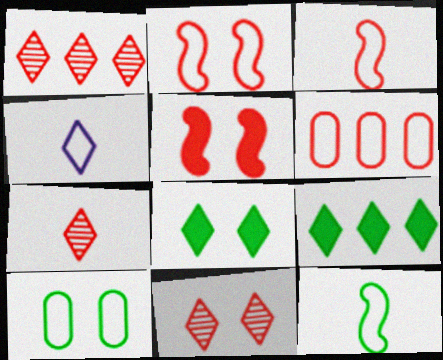[[1, 4, 8], 
[1, 7, 11], 
[4, 9, 11], 
[5, 6, 7]]